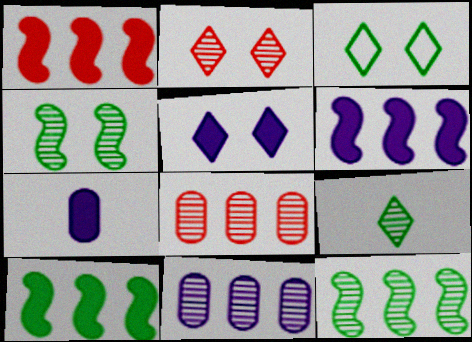[[1, 6, 10], 
[2, 3, 5], 
[5, 6, 7]]